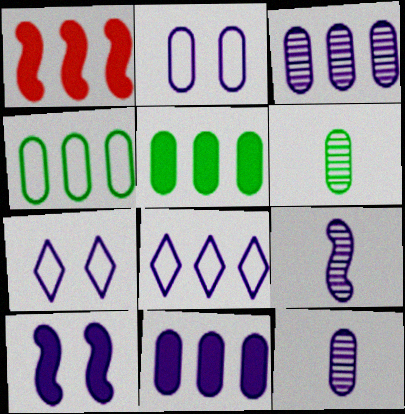[[1, 6, 7], 
[2, 11, 12], 
[7, 9, 11], 
[8, 10, 12]]